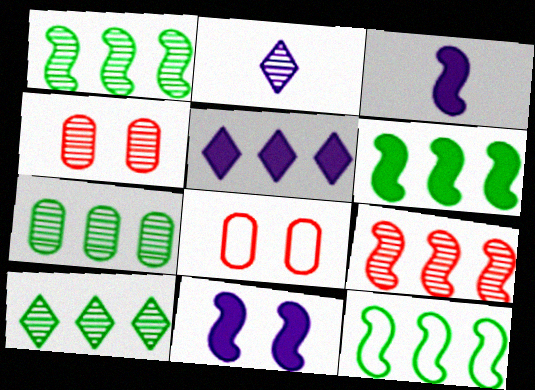[[1, 2, 4], 
[1, 6, 12], 
[1, 7, 10], 
[2, 6, 8], 
[3, 8, 10]]